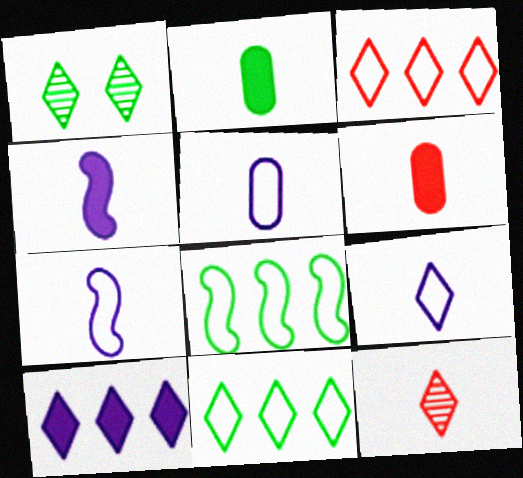[[1, 2, 8], 
[2, 7, 12], 
[5, 7, 9]]